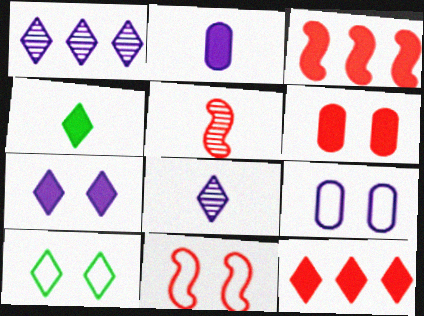[[3, 5, 11], 
[4, 7, 12], 
[8, 10, 12], 
[9, 10, 11]]